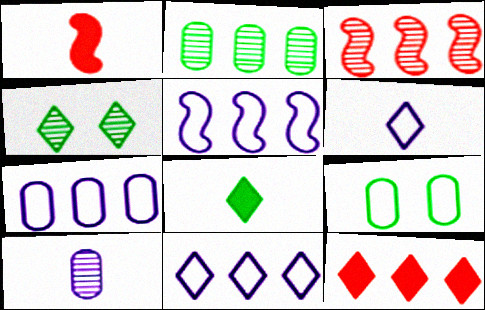[[1, 4, 7], 
[2, 5, 12], 
[3, 4, 10], 
[4, 6, 12], 
[5, 7, 11]]